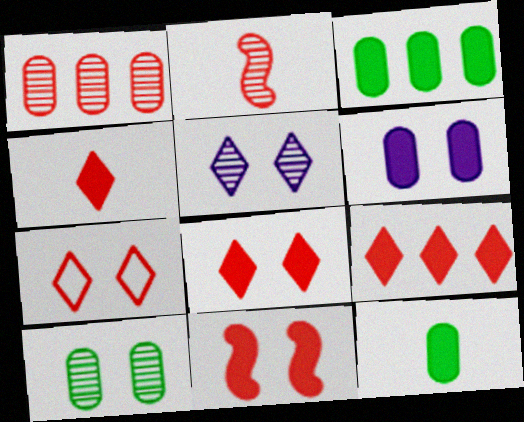[[4, 8, 9]]